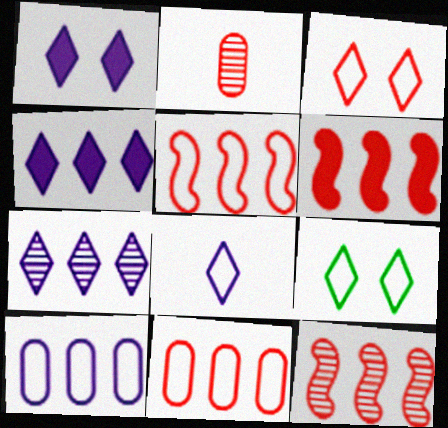[[1, 7, 8], 
[2, 3, 6], 
[5, 6, 12]]